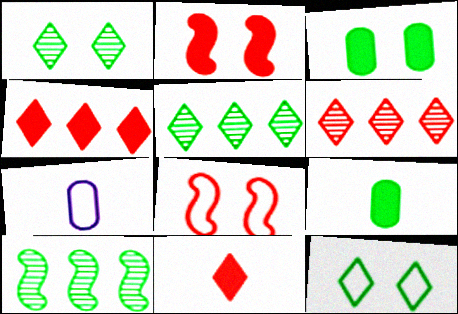[[2, 5, 7], 
[9, 10, 12]]